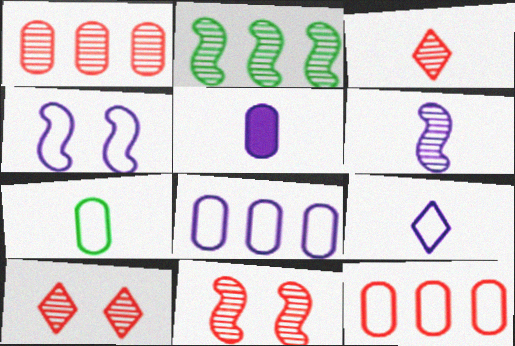[[1, 3, 11], 
[2, 6, 11], 
[4, 8, 9], 
[5, 6, 9]]